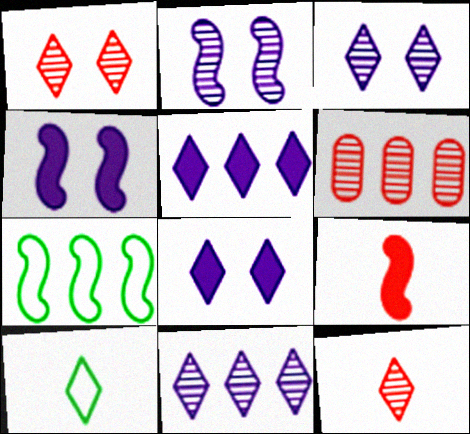[[1, 5, 10], 
[2, 7, 9], 
[4, 6, 10], 
[5, 6, 7]]